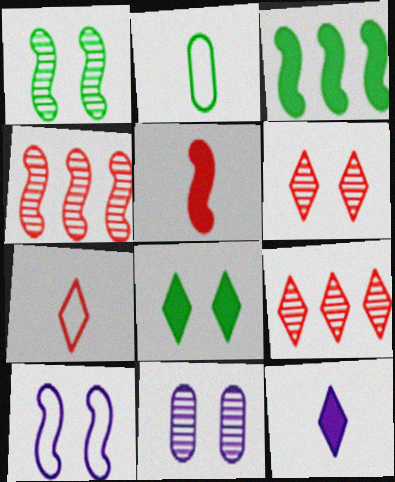[[1, 6, 11], 
[3, 7, 11]]